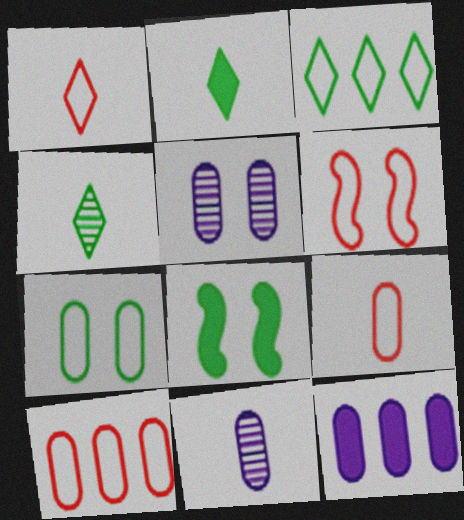[[1, 6, 10], 
[4, 6, 12]]